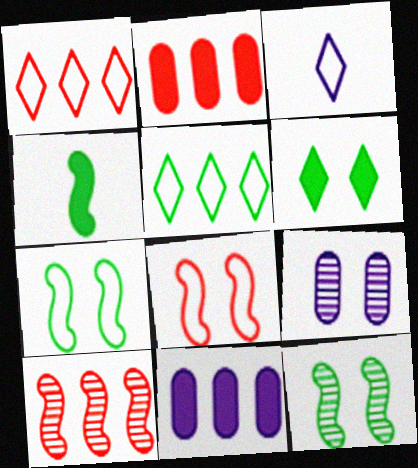[[1, 2, 10], 
[1, 4, 9], 
[2, 3, 12], 
[5, 10, 11], 
[6, 8, 9]]